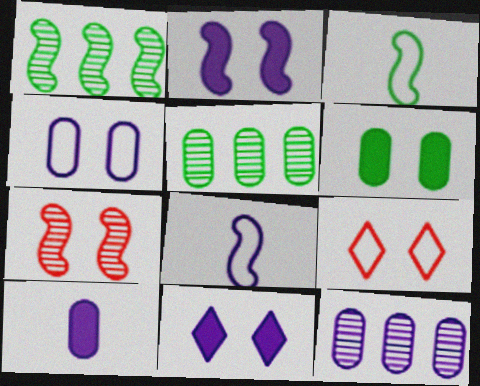[[1, 9, 10], 
[4, 10, 12], 
[8, 11, 12]]